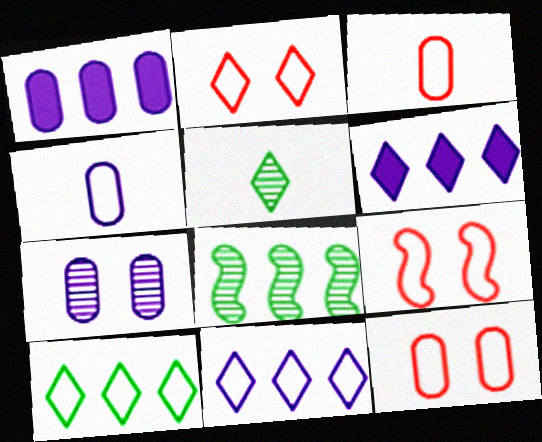[[1, 4, 7], 
[1, 5, 9], 
[2, 5, 6], 
[2, 9, 12], 
[4, 9, 10]]